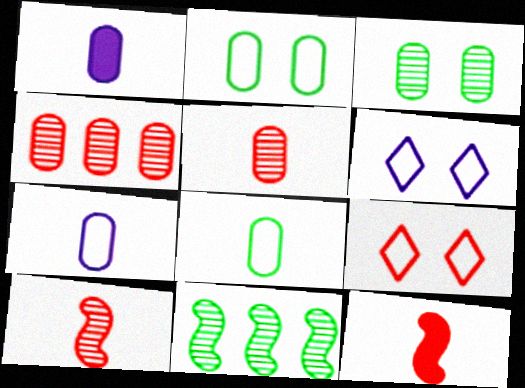[[1, 2, 4], 
[1, 5, 8], 
[1, 9, 11], 
[4, 9, 12]]